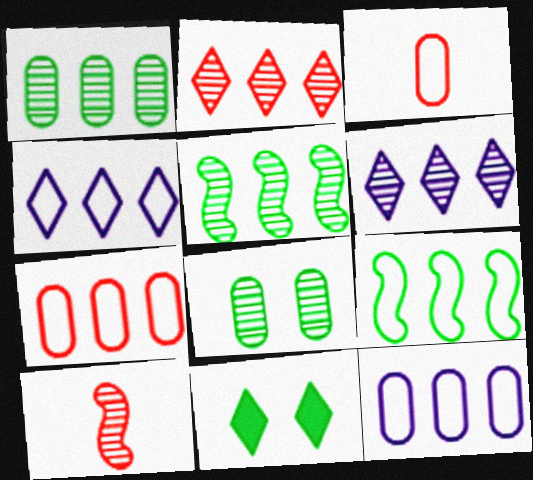[[4, 7, 9], 
[6, 8, 10], 
[10, 11, 12]]